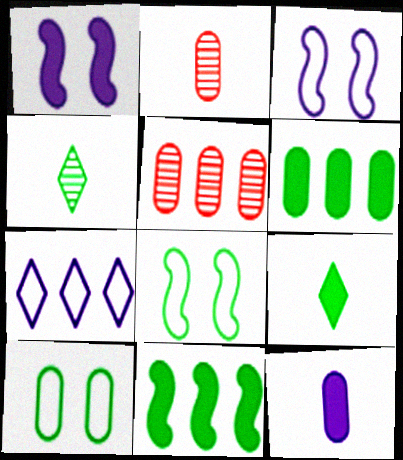[[3, 5, 9], 
[4, 6, 8], 
[4, 10, 11], 
[5, 7, 11], 
[5, 10, 12]]